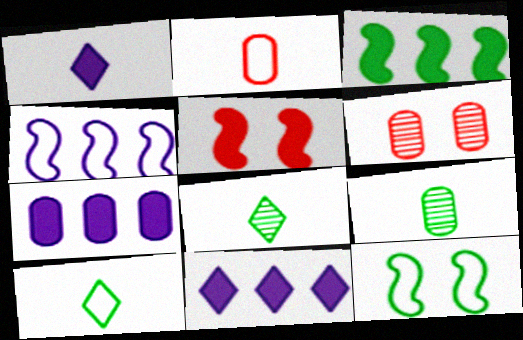[]